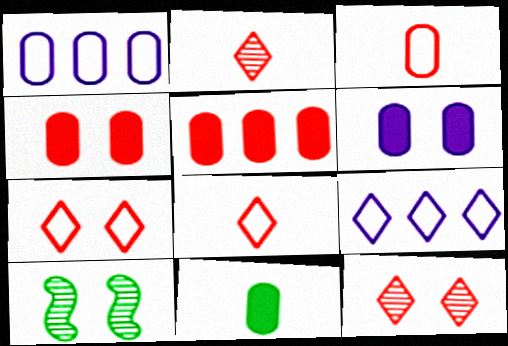[[5, 6, 11], 
[6, 7, 10]]